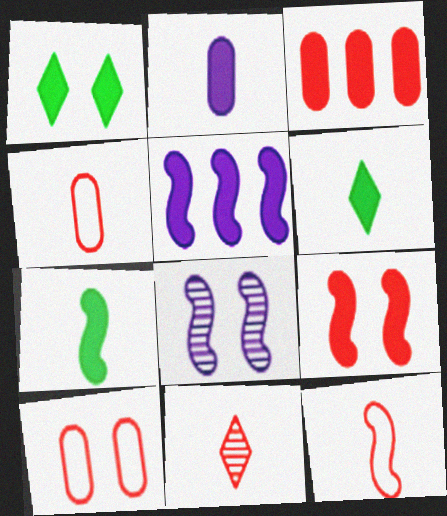[[1, 8, 10], 
[5, 7, 9]]